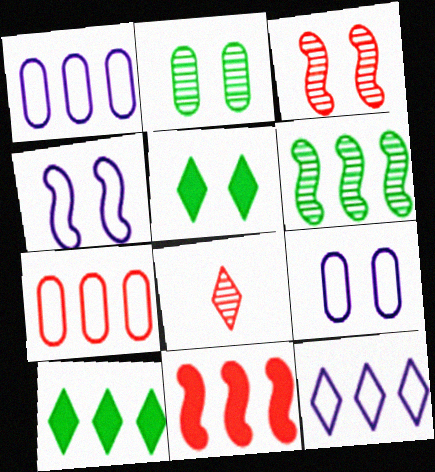[[3, 5, 9], 
[5, 8, 12]]